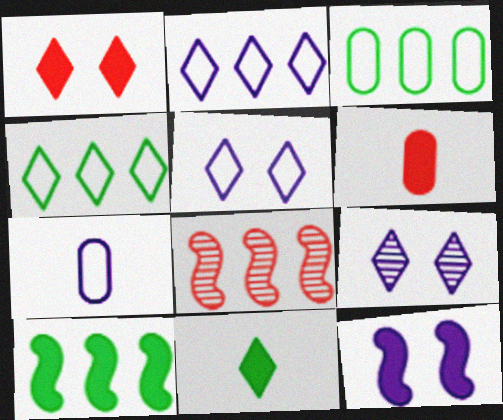[]